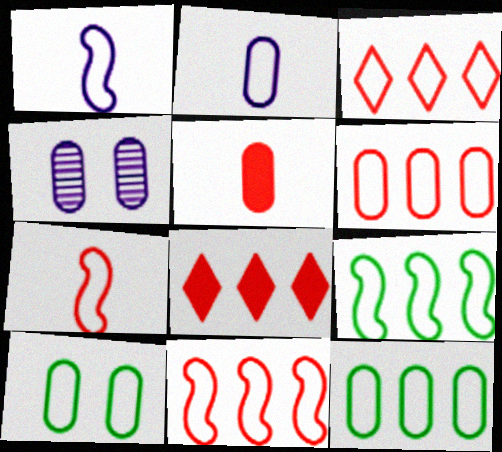[[1, 3, 10], 
[2, 6, 10], 
[3, 6, 11], 
[4, 5, 12]]